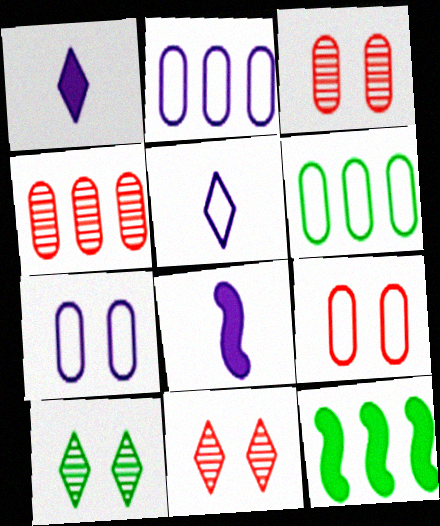[[3, 5, 12], 
[6, 8, 11]]